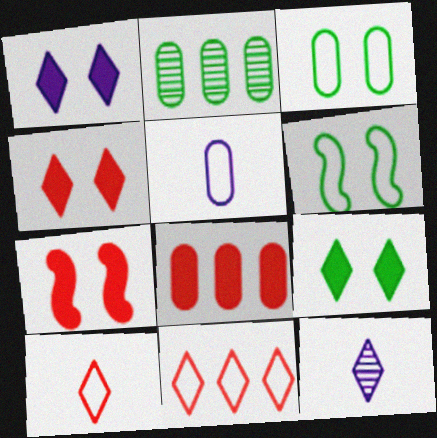[[1, 4, 9], 
[5, 6, 11], 
[6, 8, 12], 
[9, 11, 12]]